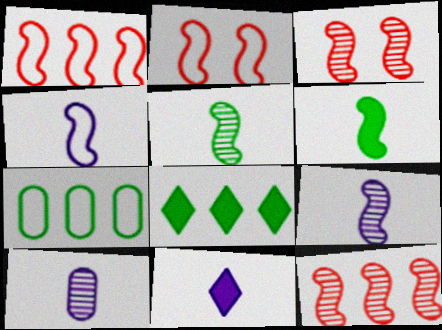[[2, 8, 10], 
[3, 7, 11], 
[4, 10, 11]]